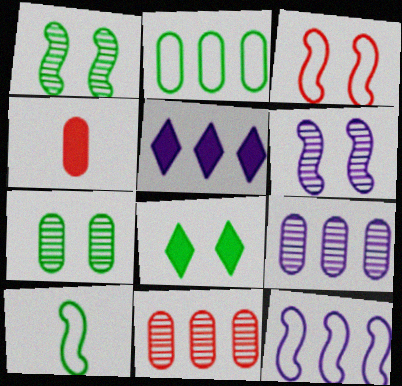[[3, 10, 12], 
[5, 9, 12]]